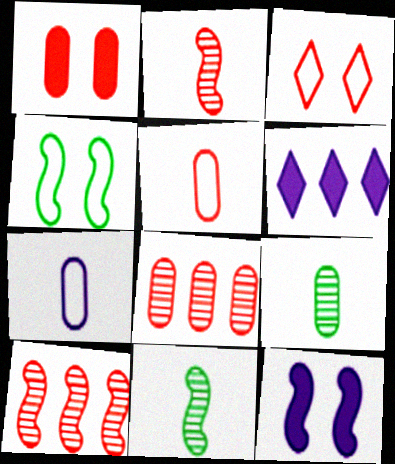[[1, 5, 8]]